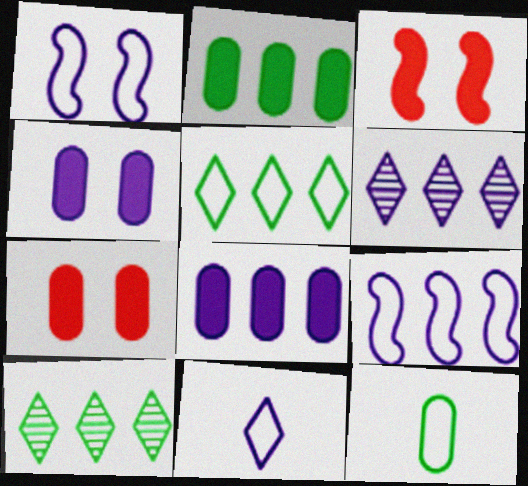[[3, 6, 12], 
[6, 8, 9]]